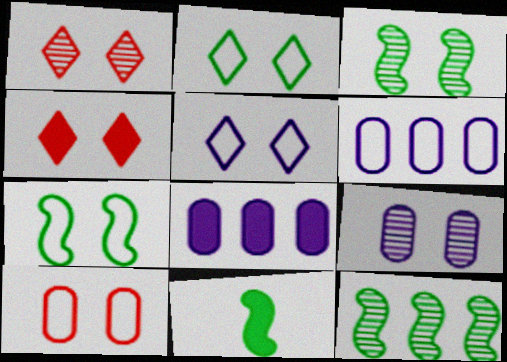[[1, 3, 9], 
[1, 6, 11], 
[4, 7, 9], 
[4, 8, 11], 
[5, 7, 10], 
[7, 11, 12]]